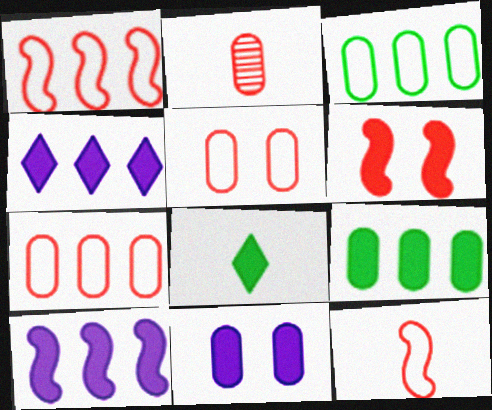[[2, 3, 11]]